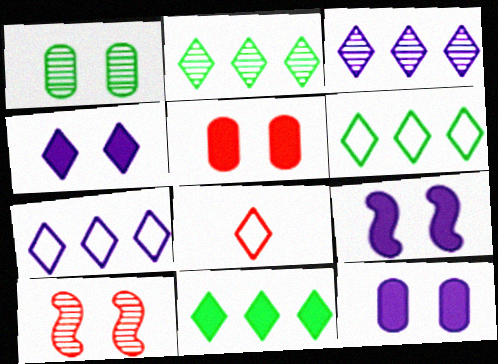[[2, 4, 8], 
[2, 6, 11], 
[4, 9, 12]]